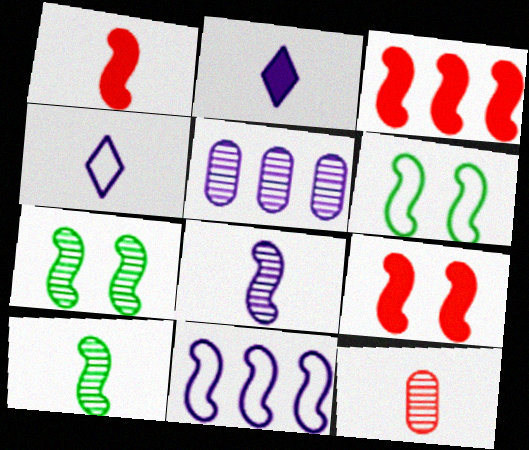[[1, 3, 9], 
[1, 7, 11], 
[3, 6, 8], 
[9, 10, 11]]